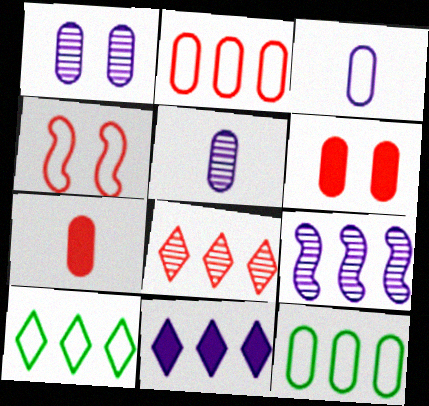[[1, 7, 12], 
[3, 4, 10], 
[4, 7, 8], 
[5, 6, 12], 
[8, 10, 11]]